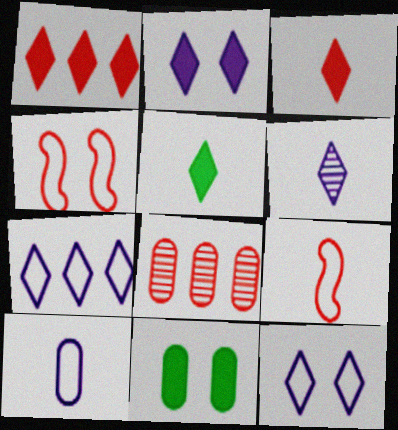[[1, 2, 5], 
[2, 6, 7], 
[3, 4, 8], 
[8, 10, 11]]